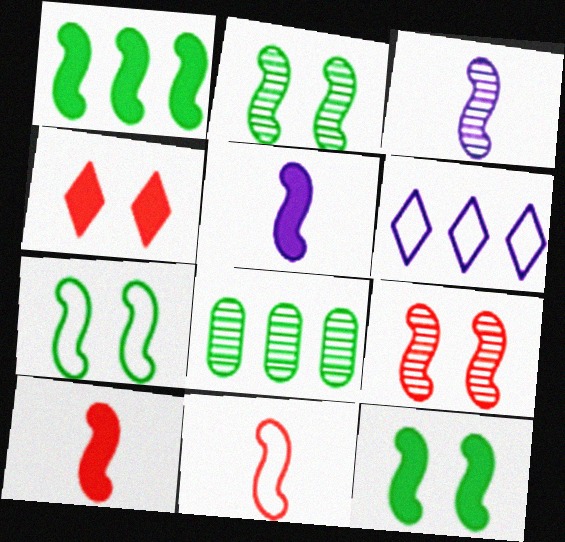[[2, 7, 12]]